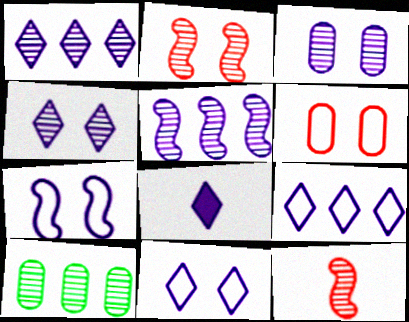[[1, 8, 11], 
[4, 8, 9], 
[4, 10, 12]]